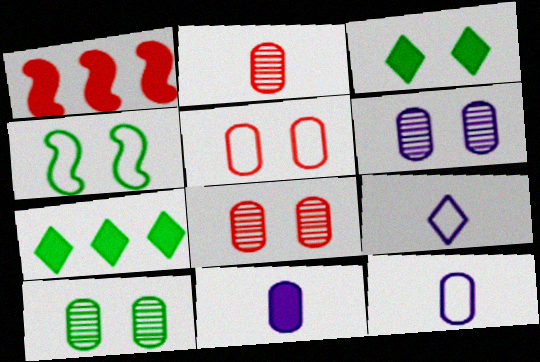[[1, 3, 11], 
[1, 9, 10], 
[3, 4, 10], 
[6, 8, 10]]